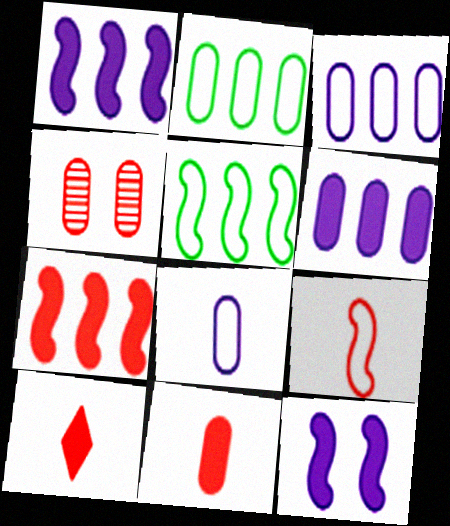[]